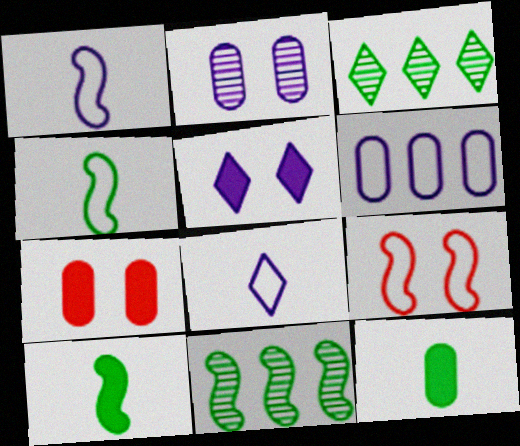[[1, 3, 7], 
[7, 8, 11]]